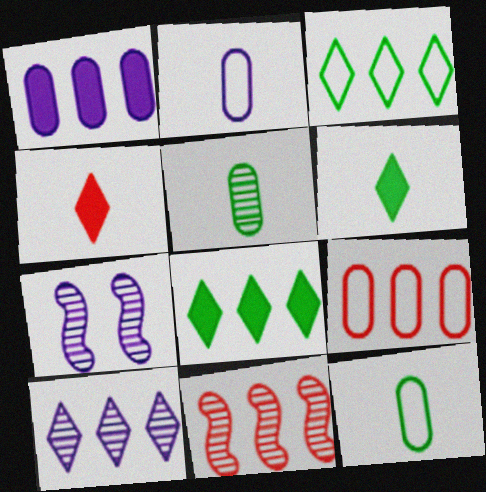[[1, 3, 11], 
[6, 7, 9]]